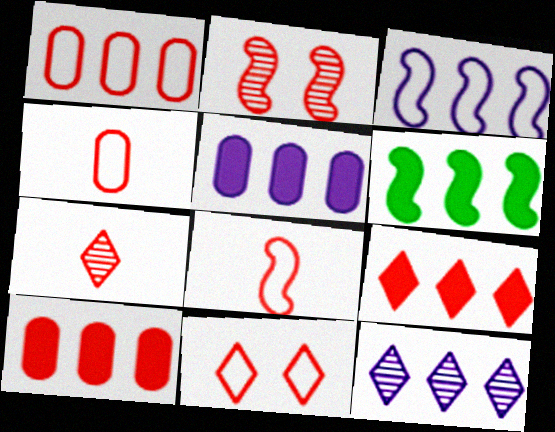[[1, 6, 12], 
[1, 8, 11], 
[2, 4, 9], 
[3, 5, 12], 
[5, 6, 9], 
[7, 9, 11]]